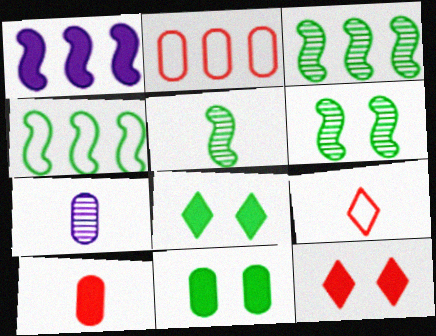[[1, 8, 10], 
[2, 7, 11], 
[3, 5, 6], 
[4, 7, 12]]